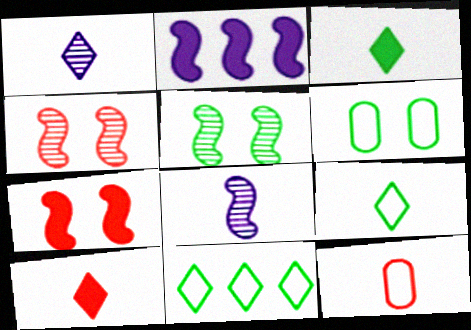[[1, 9, 10], 
[3, 8, 12]]